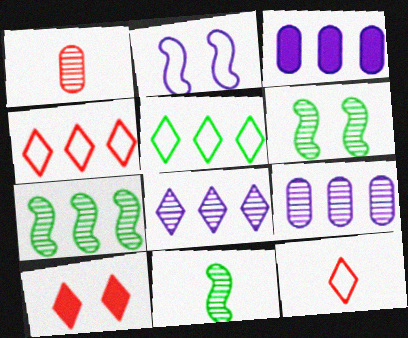[[1, 6, 8], 
[3, 4, 7], 
[3, 6, 12], 
[6, 7, 11]]